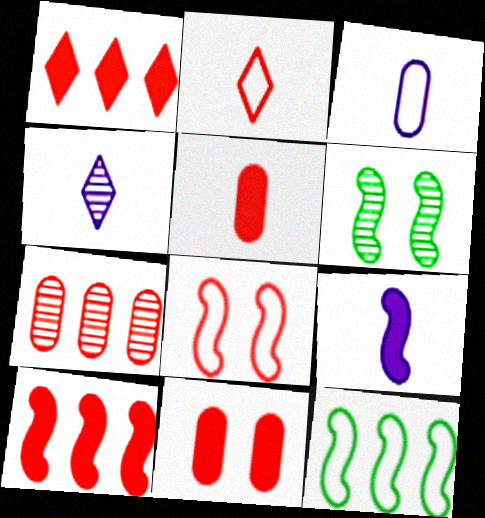[[1, 3, 6], 
[3, 4, 9], 
[4, 6, 7], 
[4, 11, 12]]